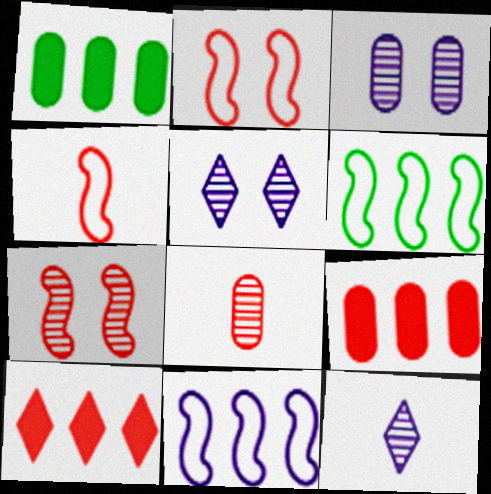[[1, 2, 12], 
[1, 4, 5], 
[2, 8, 10]]